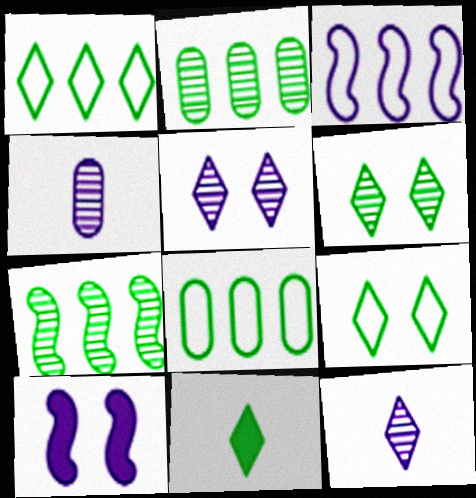[[1, 6, 11]]